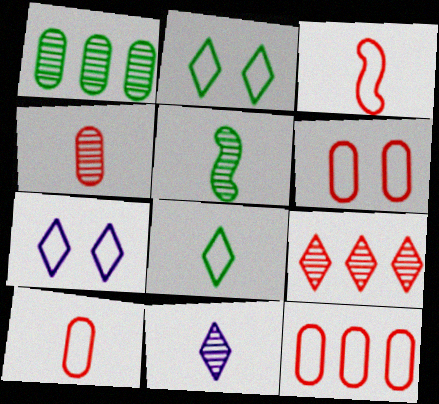[[4, 5, 11], 
[6, 10, 12]]